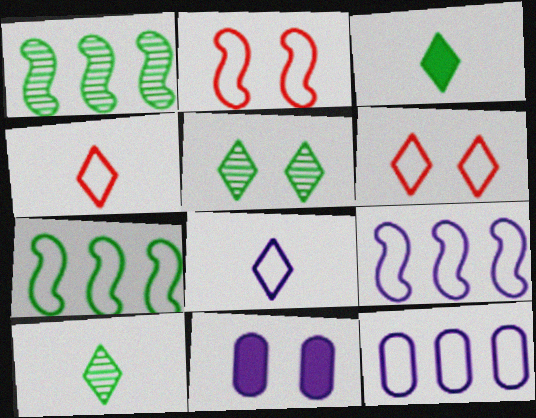[[1, 4, 11], 
[2, 5, 11]]